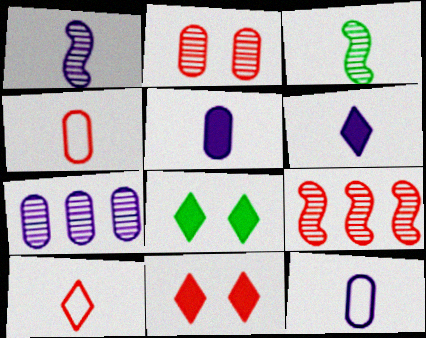[[1, 6, 12], 
[3, 4, 6], 
[3, 5, 10], 
[4, 9, 11], 
[8, 9, 12]]